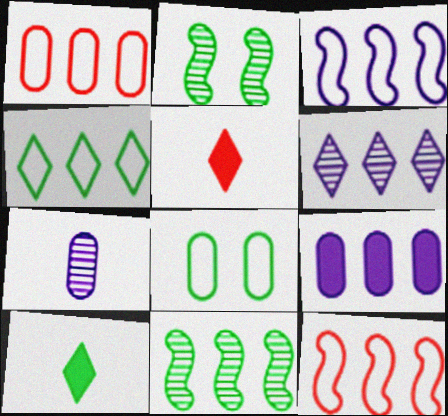[[1, 3, 4], 
[3, 6, 9], 
[8, 10, 11]]